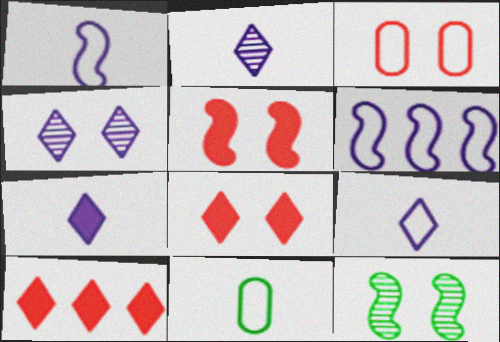[[2, 7, 9]]